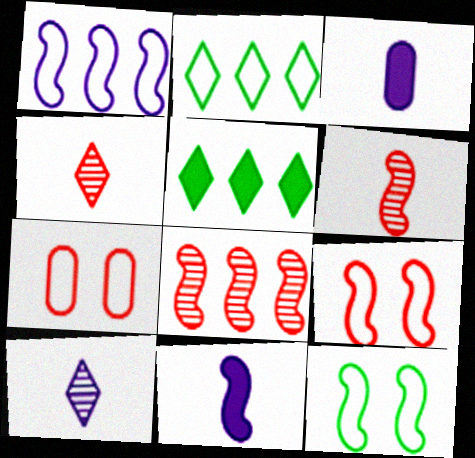[[8, 11, 12]]